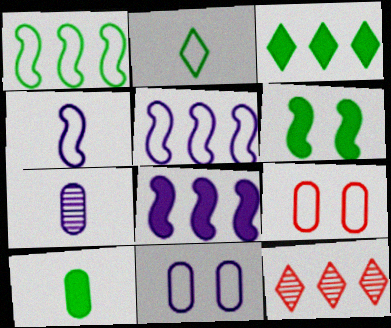[[2, 5, 9], 
[3, 6, 10]]